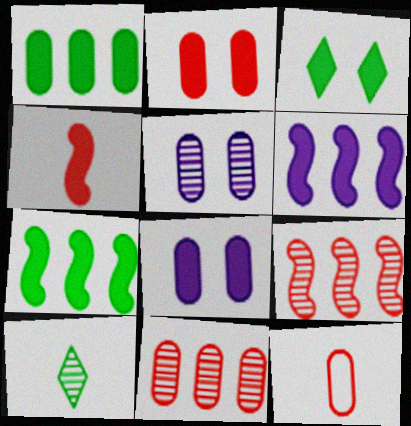[[1, 5, 12], 
[2, 11, 12], 
[5, 9, 10]]